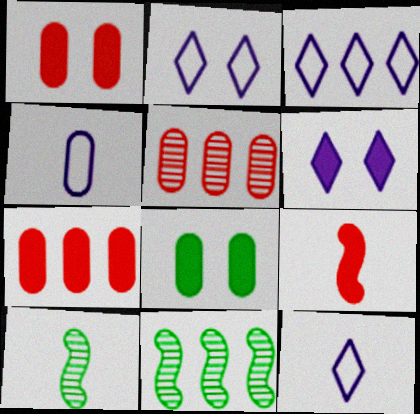[[1, 3, 10], 
[1, 11, 12], 
[2, 3, 12], 
[2, 7, 10], 
[3, 7, 11], 
[4, 5, 8]]